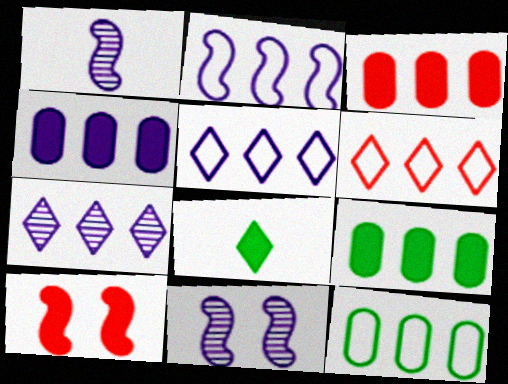[[2, 4, 7], 
[2, 6, 12], 
[3, 4, 9], 
[4, 8, 10]]